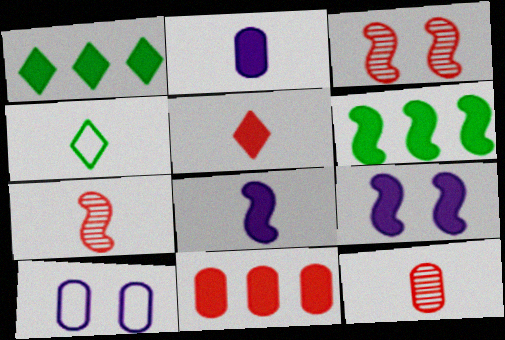[[1, 7, 10], 
[2, 4, 7], 
[4, 8, 12]]